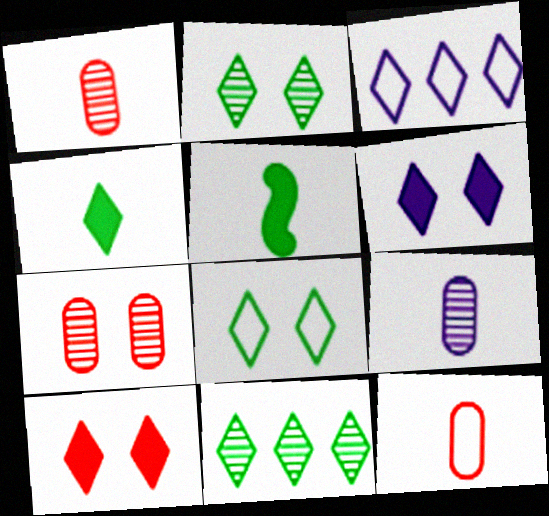[[3, 5, 7], 
[4, 8, 11]]